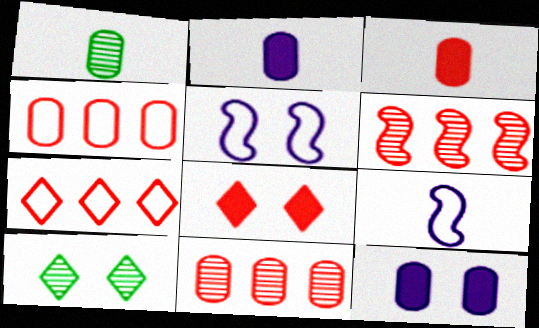[[1, 4, 12]]